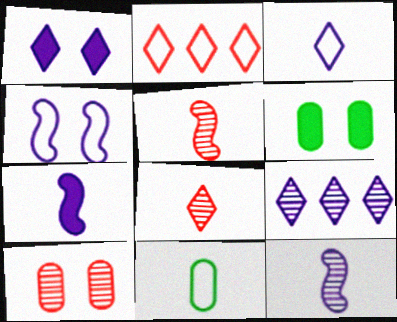[[1, 3, 9], 
[2, 4, 11], 
[2, 6, 12], 
[7, 8, 11]]